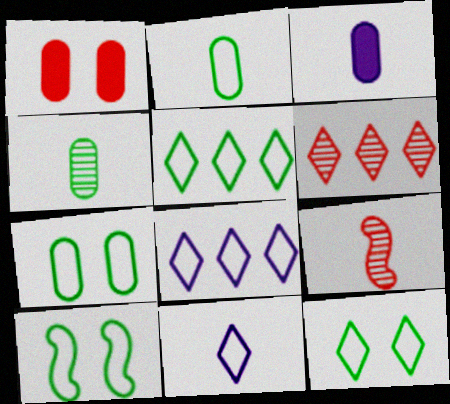[[2, 5, 10], 
[3, 6, 10], 
[7, 10, 12]]